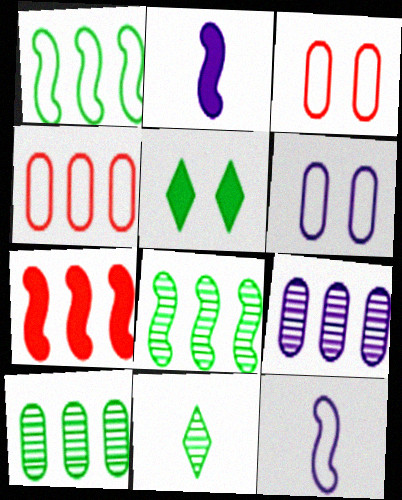[[6, 7, 11]]